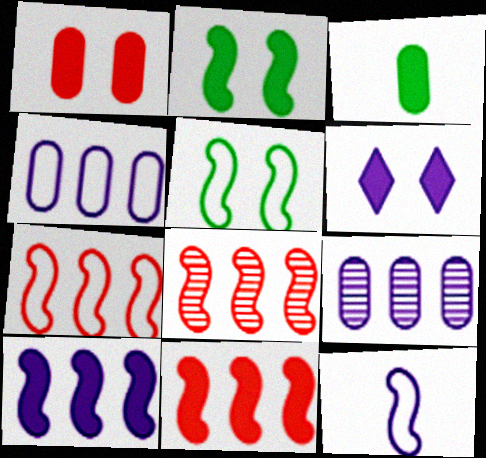[[1, 2, 6], 
[2, 8, 12], 
[3, 6, 11], 
[5, 7, 12], 
[6, 9, 12], 
[7, 8, 11]]